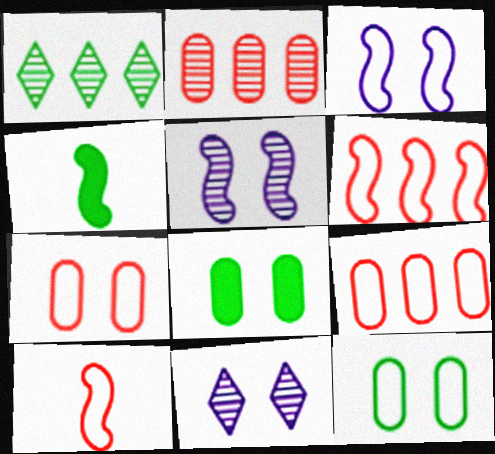[[1, 4, 12], 
[4, 5, 6], 
[4, 9, 11]]